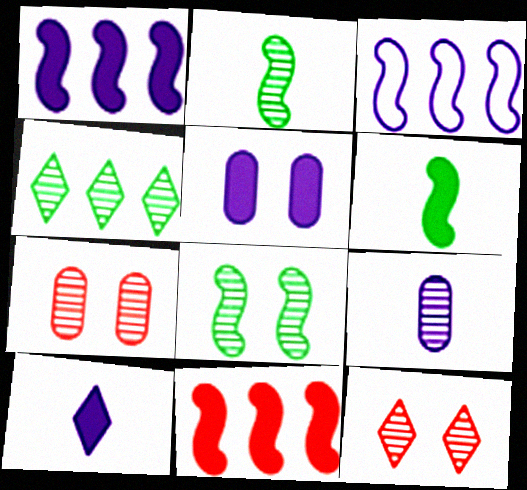[[1, 5, 10]]